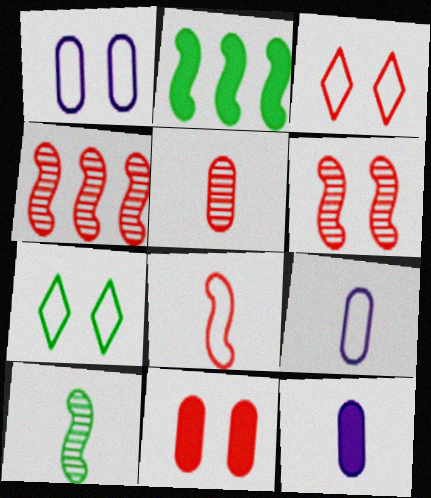[[3, 6, 11], 
[4, 7, 12]]